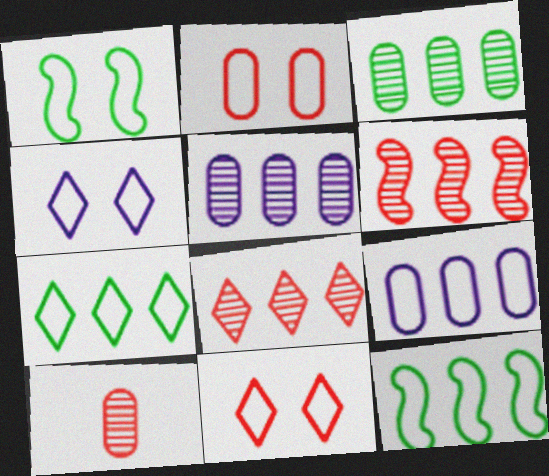[[1, 2, 4]]